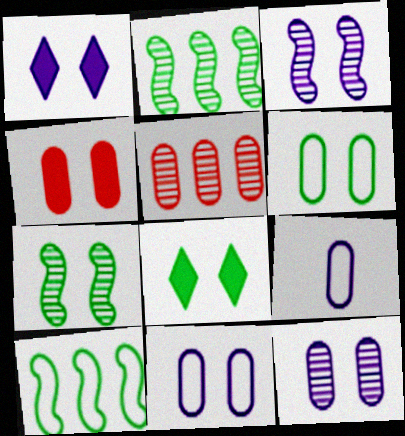[[1, 3, 11], 
[4, 6, 12], 
[6, 7, 8]]